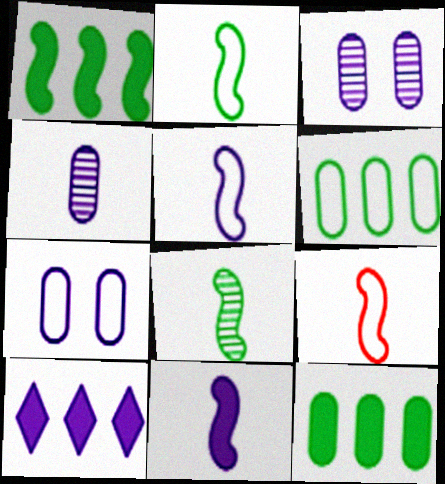[[2, 5, 9], 
[3, 5, 10], 
[8, 9, 11]]